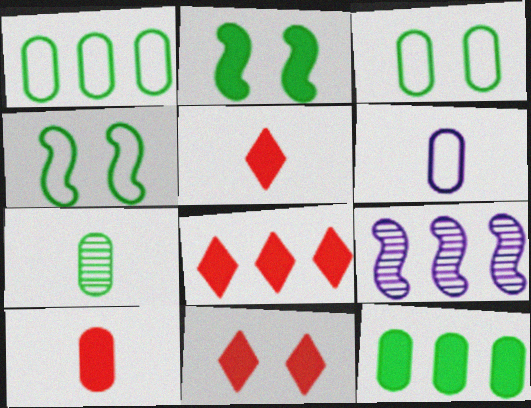[[1, 8, 9], 
[3, 5, 9], 
[3, 7, 12], 
[5, 8, 11], 
[6, 7, 10]]